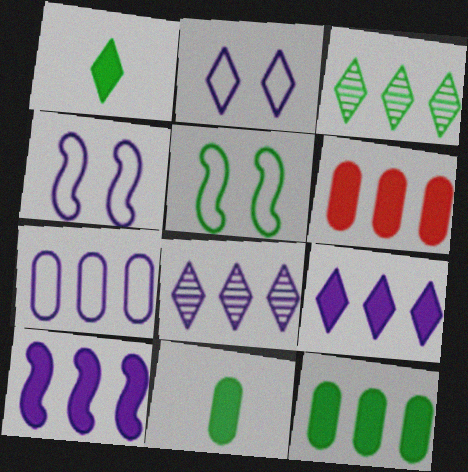[[3, 5, 11], 
[7, 8, 10]]